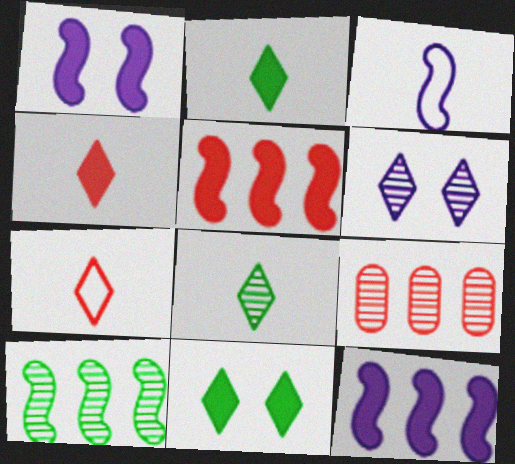[[3, 9, 11]]